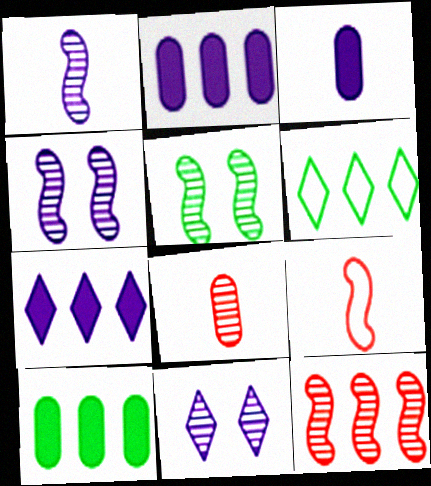[[1, 5, 12], 
[2, 6, 12], 
[9, 10, 11]]